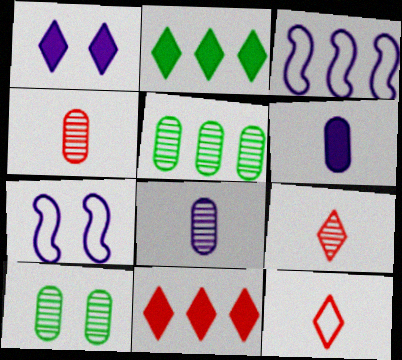[[1, 3, 8], 
[2, 4, 7], 
[3, 5, 11]]